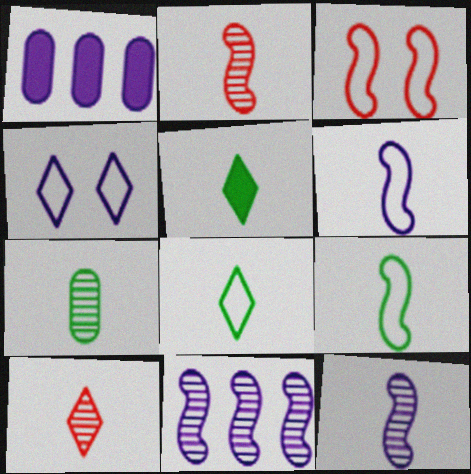[[1, 4, 12], 
[5, 7, 9], 
[7, 10, 12]]